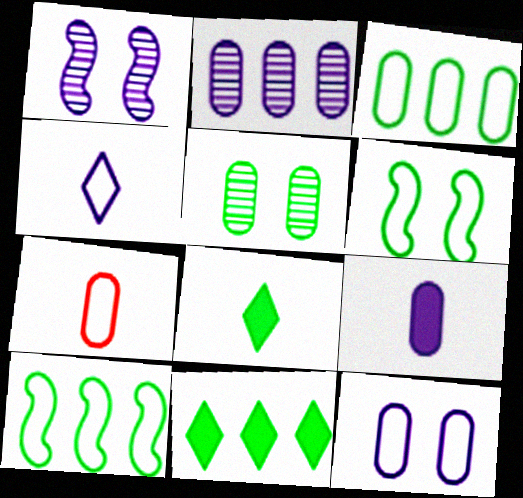[[1, 7, 11], 
[2, 9, 12], 
[3, 7, 12], 
[5, 8, 10]]